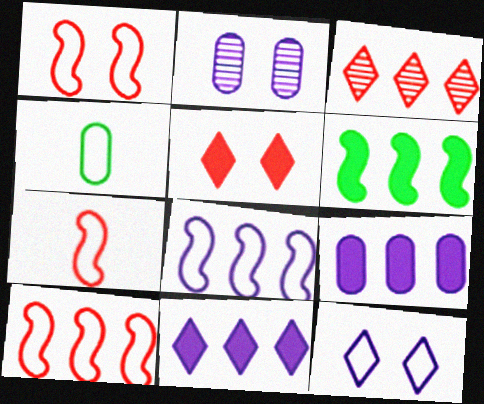[[1, 7, 10], 
[4, 10, 12]]